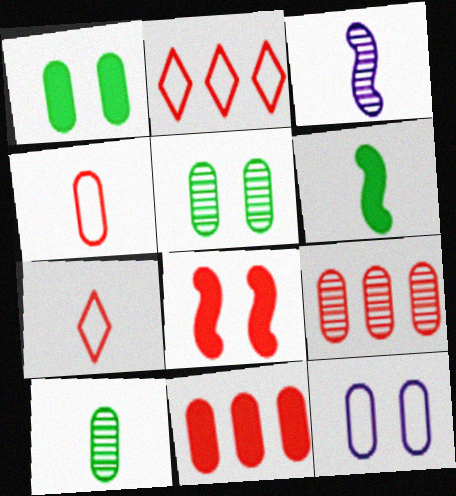[[1, 2, 3], 
[7, 8, 9], 
[10, 11, 12]]